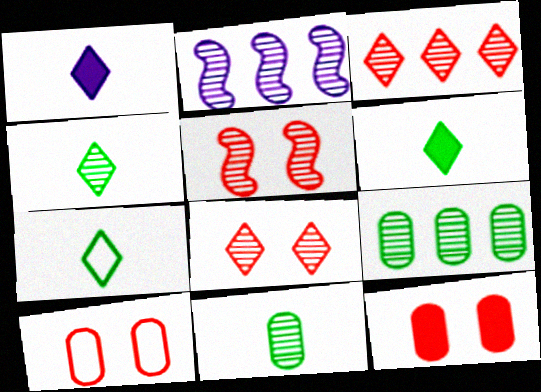[[2, 3, 9], 
[2, 6, 10], 
[2, 7, 12], 
[2, 8, 11], 
[4, 6, 7]]